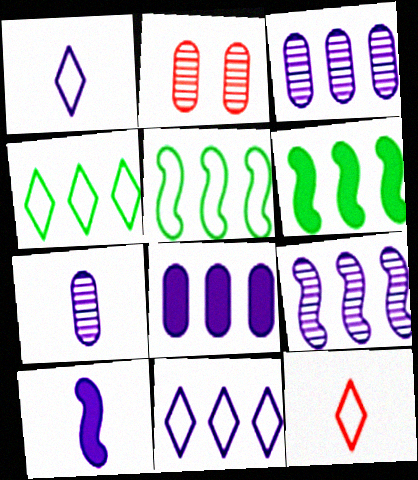[[1, 2, 6], 
[1, 7, 10], 
[2, 4, 10], 
[8, 9, 11]]